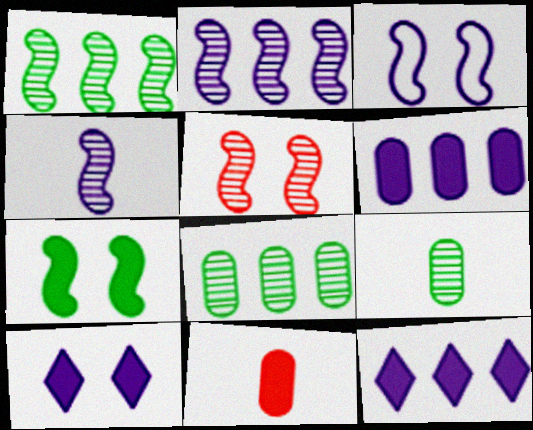[[1, 4, 5], 
[3, 5, 7], 
[7, 11, 12]]